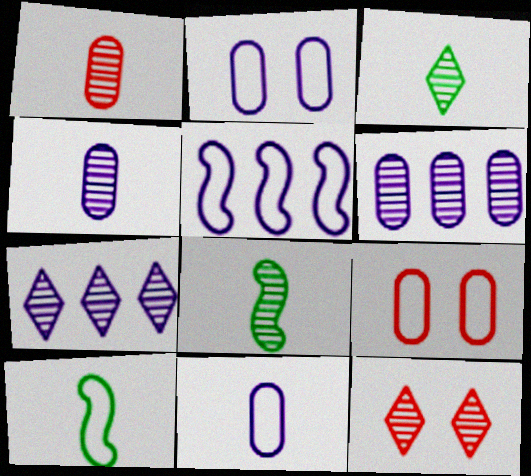[[3, 7, 12], 
[6, 8, 12]]